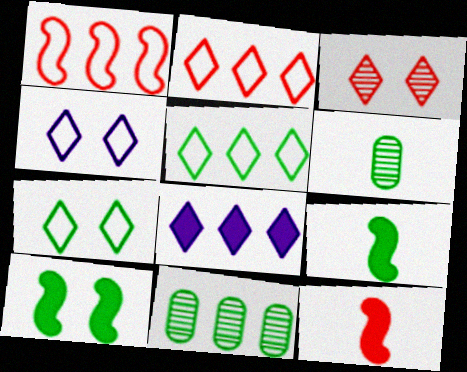[[1, 8, 11], 
[4, 11, 12], 
[5, 6, 10], 
[7, 9, 11]]